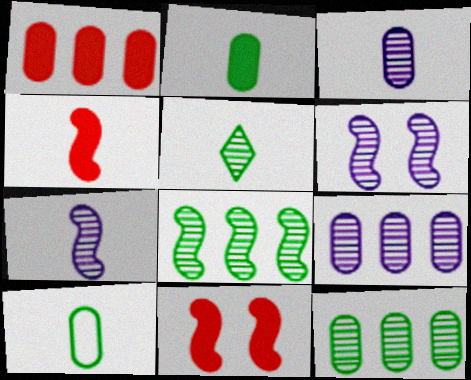[]